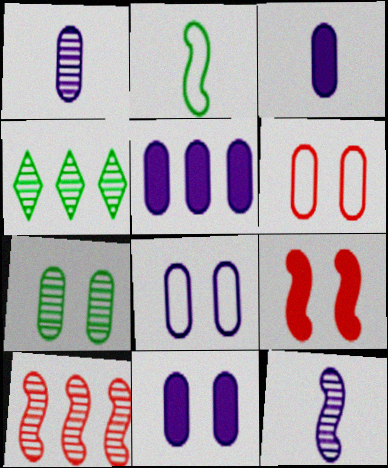[[1, 5, 8], 
[3, 5, 11], 
[6, 7, 11]]